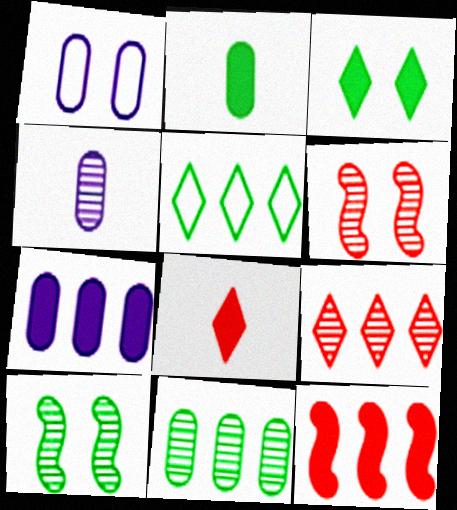[[1, 3, 6], 
[1, 4, 7], 
[2, 5, 10], 
[4, 9, 10]]